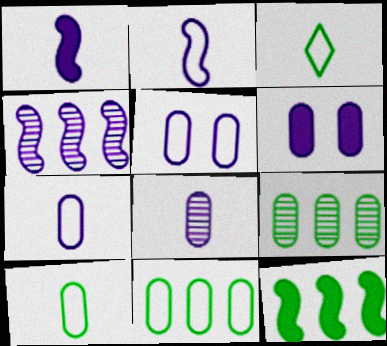[]